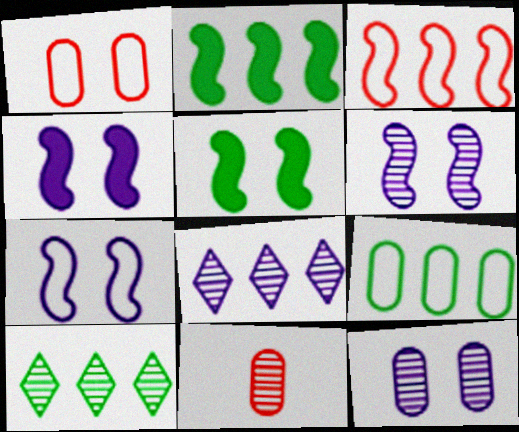[[2, 9, 10], 
[4, 6, 7], 
[6, 10, 11]]